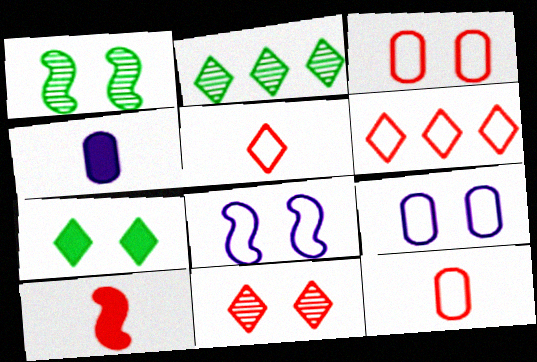[[1, 4, 6], 
[2, 9, 10]]